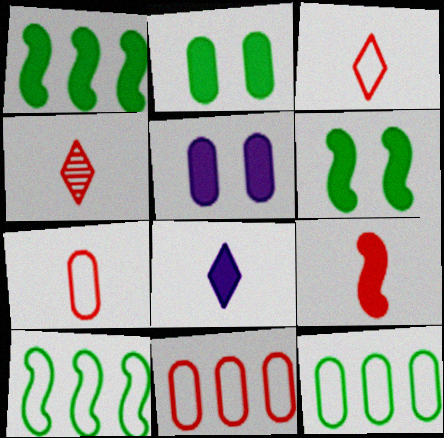[[4, 5, 10], 
[4, 7, 9]]